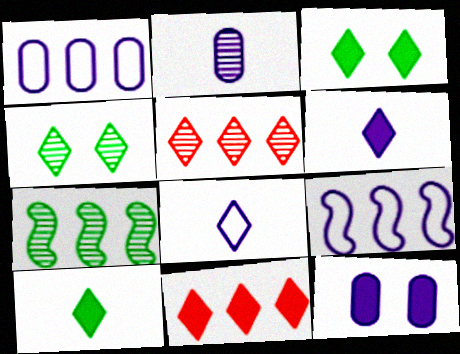[[1, 2, 12], 
[1, 7, 11], 
[3, 5, 8], 
[3, 6, 11], 
[4, 8, 11]]